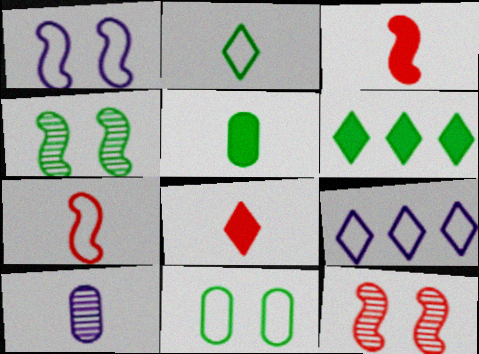[[2, 3, 10], 
[5, 9, 12], 
[7, 9, 11]]